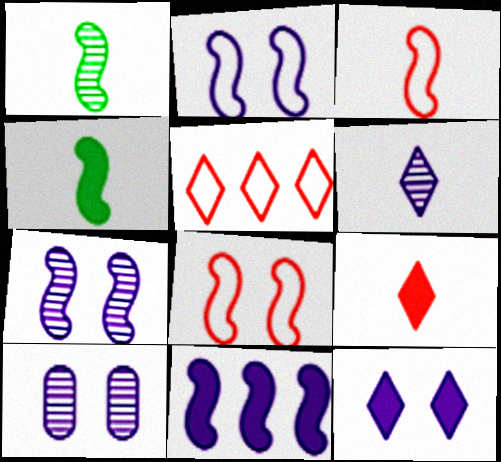[[1, 8, 11], 
[2, 10, 12], 
[4, 5, 10]]